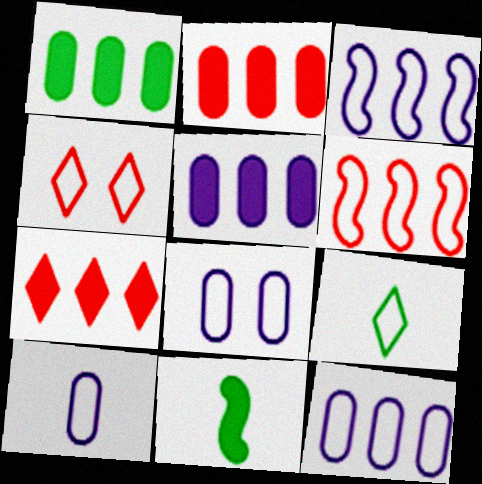[[1, 2, 5], 
[6, 8, 9], 
[8, 10, 12]]